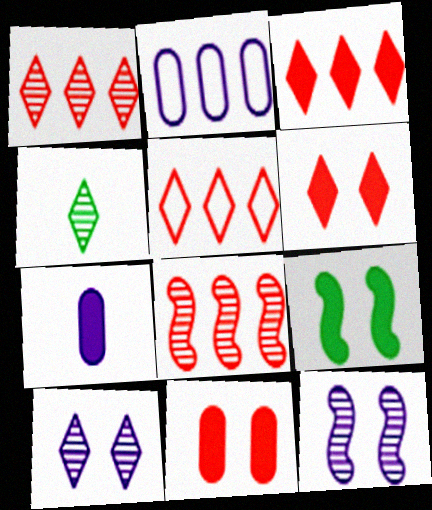[[1, 3, 5], 
[1, 4, 10], 
[3, 7, 9]]